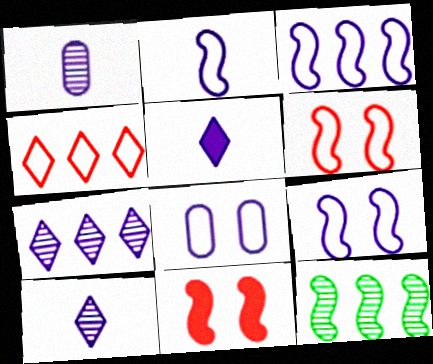[[1, 2, 5], 
[2, 3, 9], 
[2, 11, 12]]